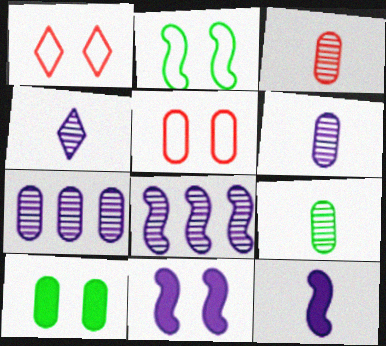[[3, 6, 9]]